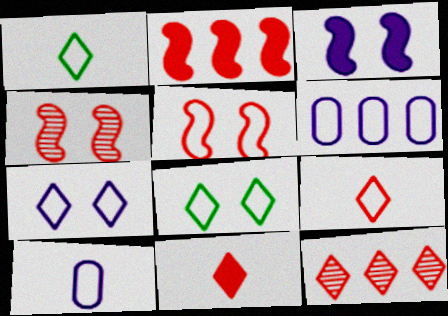[[1, 5, 6]]